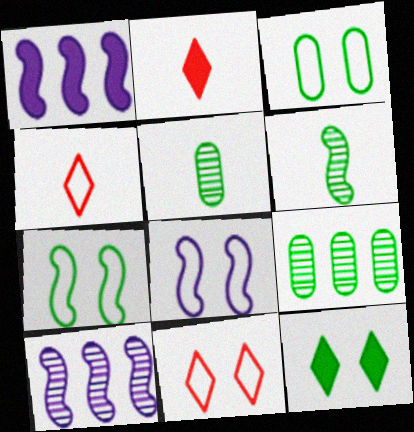[[1, 5, 11], 
[2, 3, 10], 
[2, 8, 9], 
[3, 8, 11]]